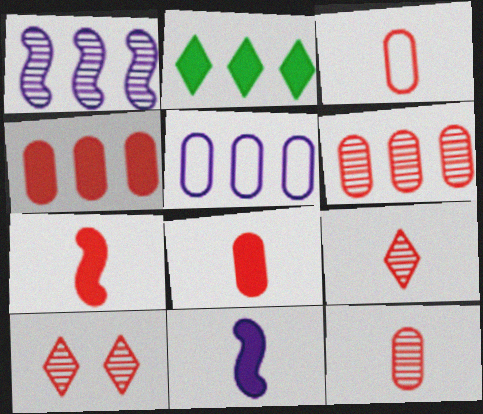[[3, 7, 9], 
[3, 8, 12]]